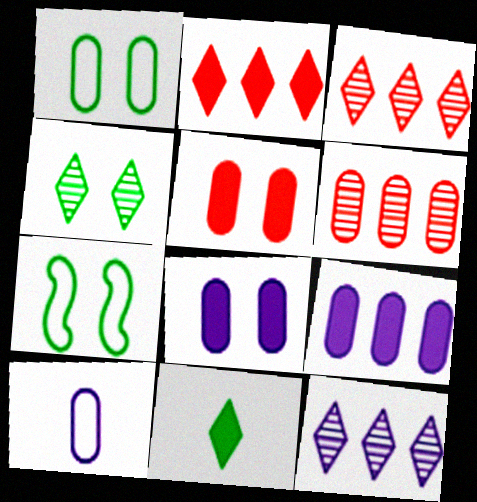[]